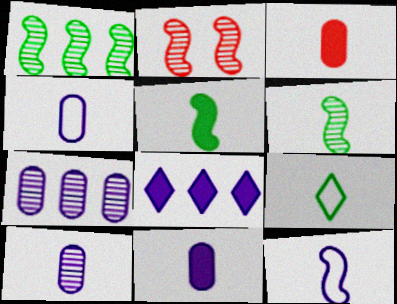[[4, 10, 11]]